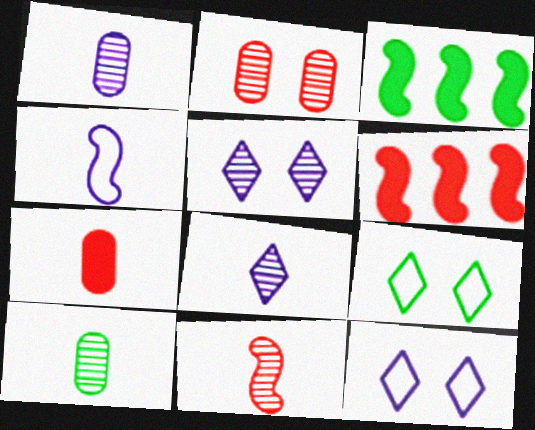[[1, 6, 9], 
[3, 9, 10], 
[6, 10, 12], 
[8, 10, 11]]